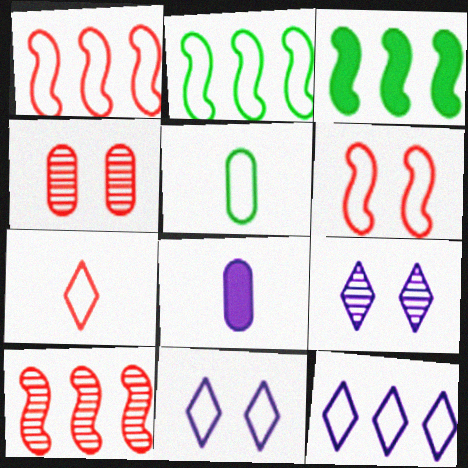[[1, 5, 11], 
[5, 6, 12]]